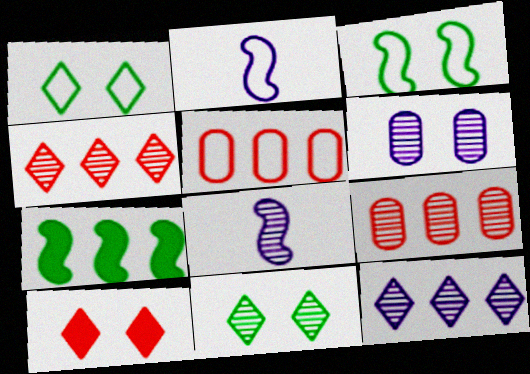[[1, 2, 5], 
[3, 6, 10], 
[5, 7, 12], 
[6, 8, 12], 
[8, 9, 11]]